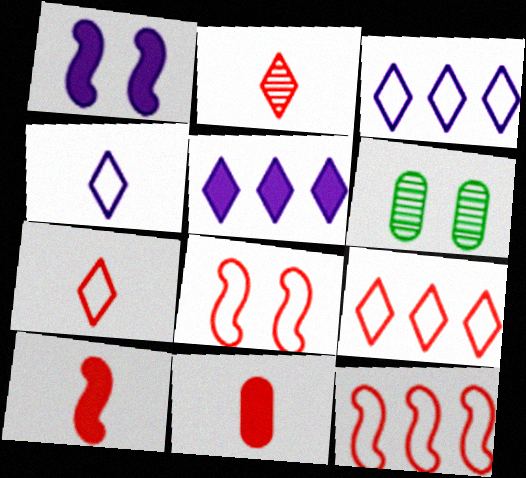[[3, 6, 10]]